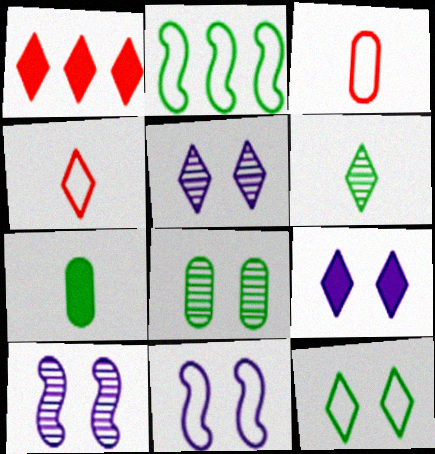[]